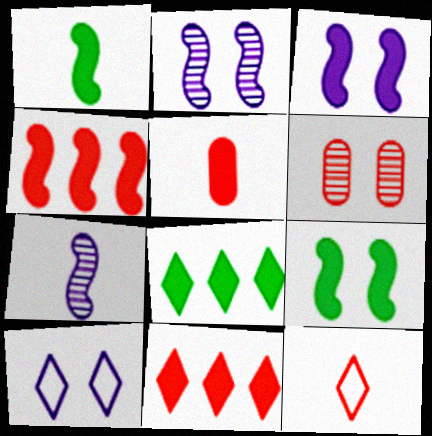[[1, 3, 4], 
[3, 5, 8], 
[4, 6, 12], 
[6, 9, 10]]